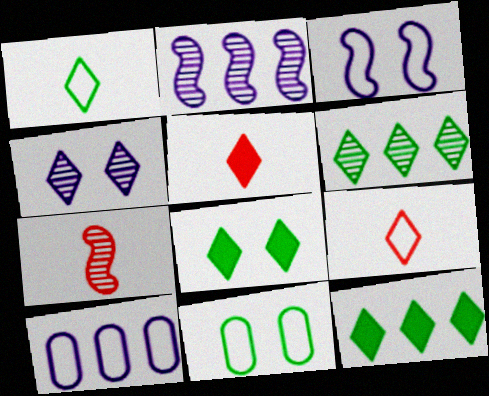[[1, 6, 8], 
[2, 5, 11], 
[4, 9, 12], 
[7, 8, 10]]